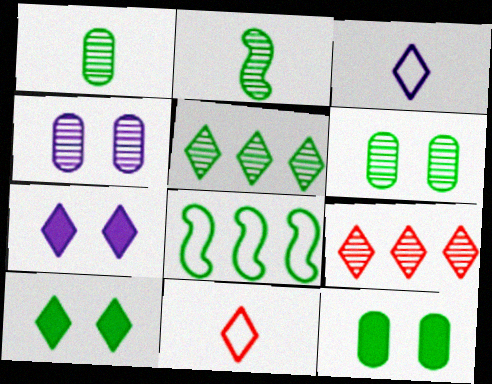[[1, 8, 10], 
[2, 4, 9], 
[2, 5, 6], 
[3, 9, 10], 
[5, 7, 11]]